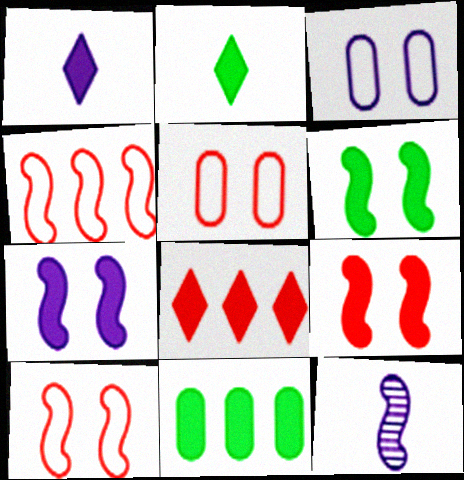[[1, 9, 11], 
[2, 6, 11], 
[4, 6, 12], 
[6, 7, 9]]